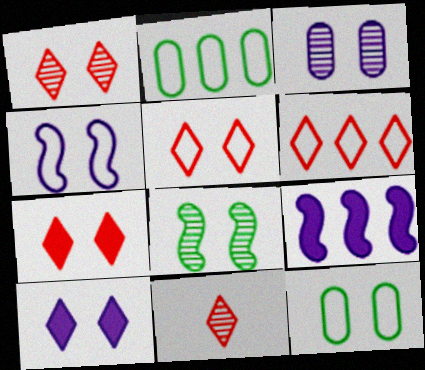[[1, 3, 8], 
[1, 5, 7], 
[3, 4, 10], 
[4, 5, 12], 
[6, 7, 11], 
[9, 11, 12]]